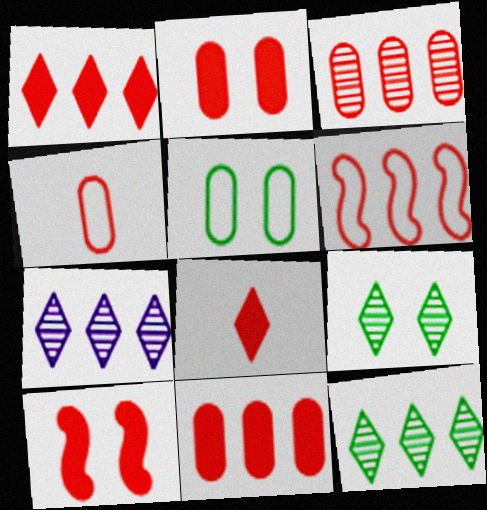[[1, 3, 6], 
[2, 3, 4], 
[8, 10, 11]]